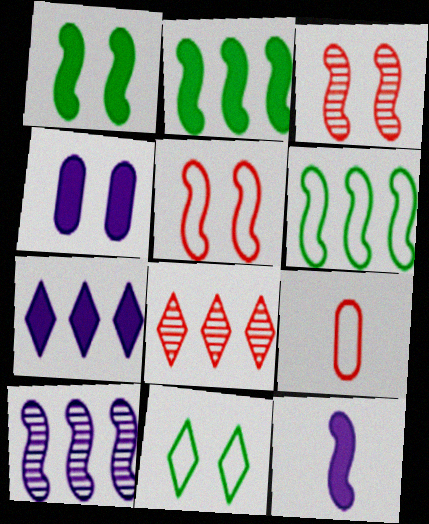[[3, 4, 11], 
[3, 6, 12], 
[4, 7, 12]]